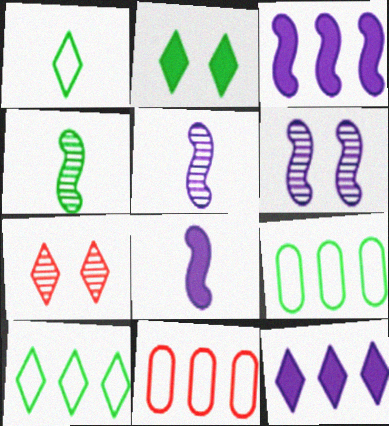[[1, 7, 12], 
[2, 4, 9], 
[2, 5, 11], 
[7, 8, 9]]